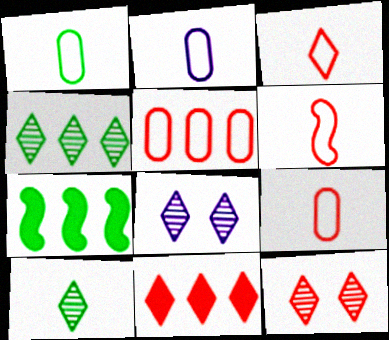[[1, 2, 9], 
[2, 7, 12], 
[3, 6, 9], 
[3, 11, 12], 
[7, 8, 9]]